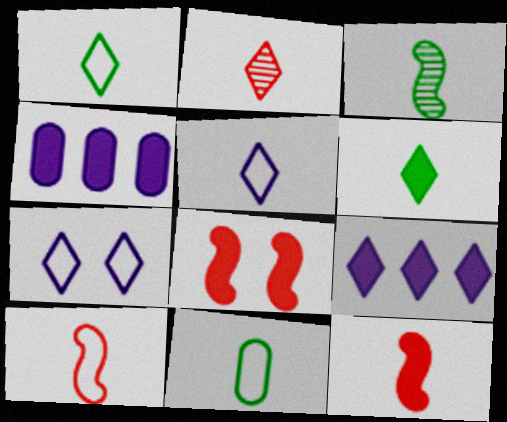[[2, 5, 6], 
[3, 6, 11], 
[4, 6, 8], 
[5, 10, 11]]